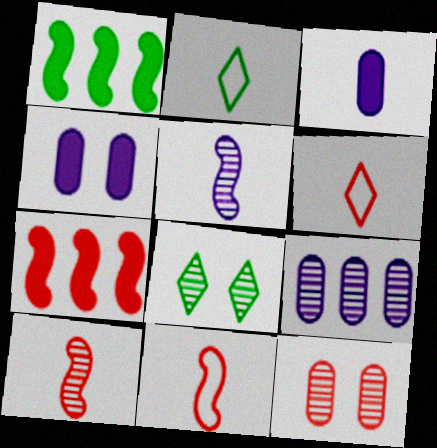[[2, 3, 10], 
[6, 7, 12], 
[8, 9, 10]]